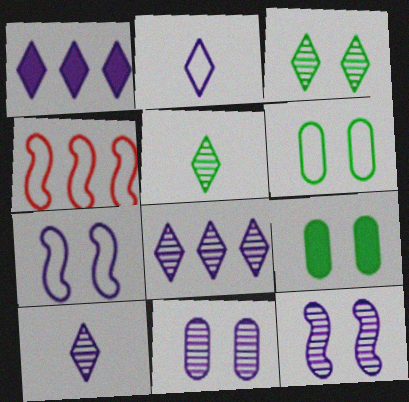[[2, 4, 6], 
[4, 9, 10]]